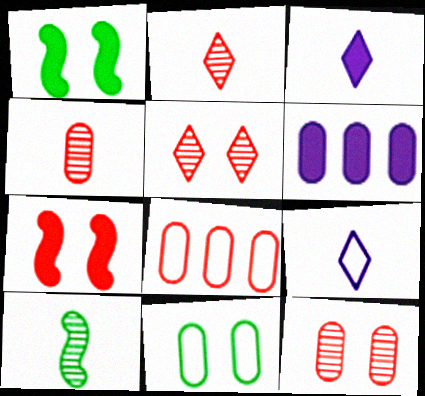[[2, 7, 8], 
[4, 6, 11]]